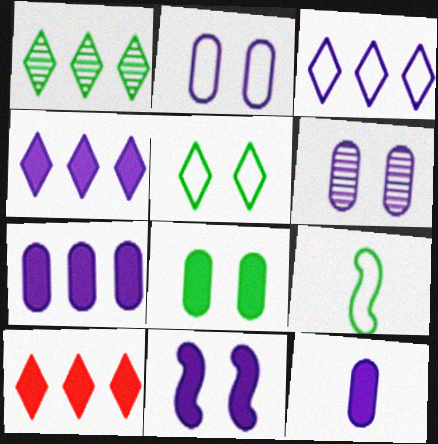[[1, 3, 10], 
[1, 8, 9], 
[4, 11, 12], 
[6, 9, 10]]